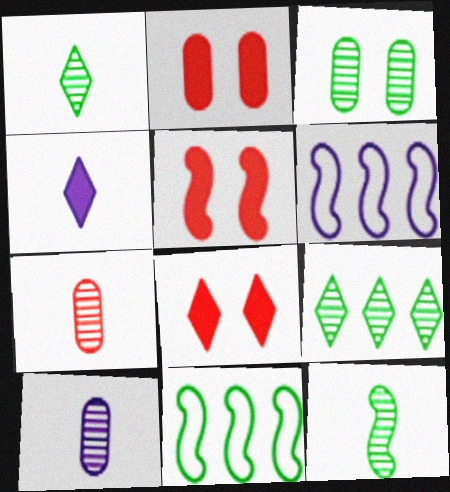[[1, 2, 6], 
[2, 5, 8], 
[3, 9, 12], 
[5, 6, 12], 
[8, 10, 11]]